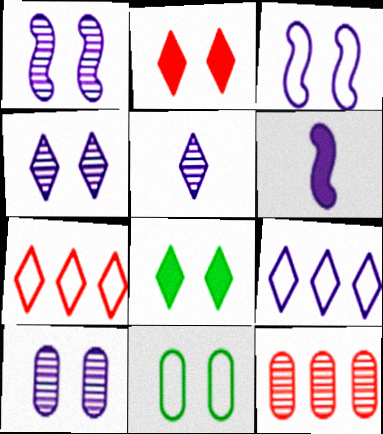[[1, 2, 11], 
[1, 4, 10], 
[5, 7, 8], 
[6, 9, 10]]